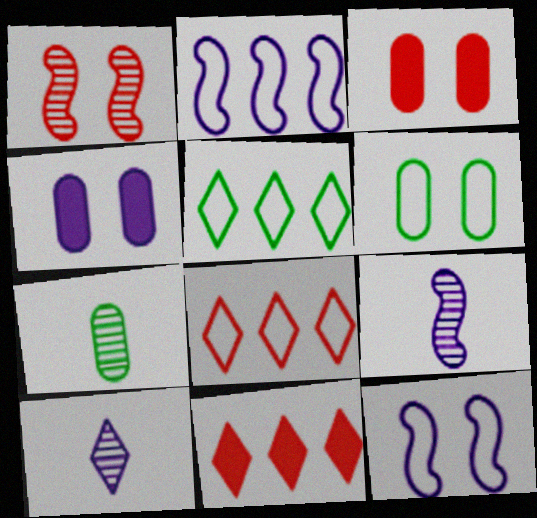[[2, 4, 10], 
[3, 5, 9], 
[6, 9, 11], 
[7, 11, 12]]